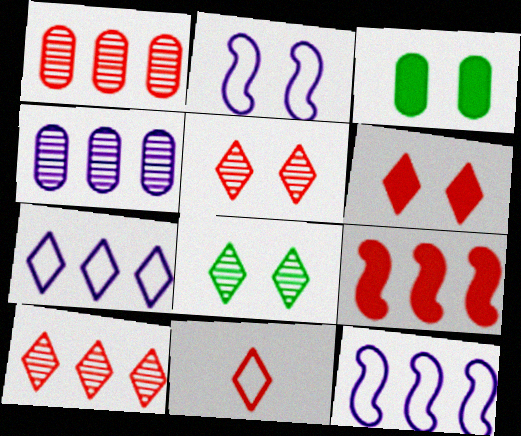[[2, 3, 5], 
[6, 10, 11]]